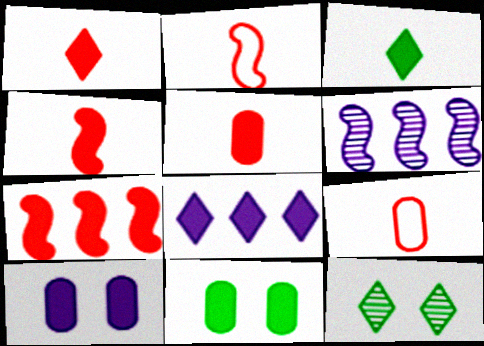[[1, 4, 5], 
[3, 7, 10], 
[4, 8, 11]]